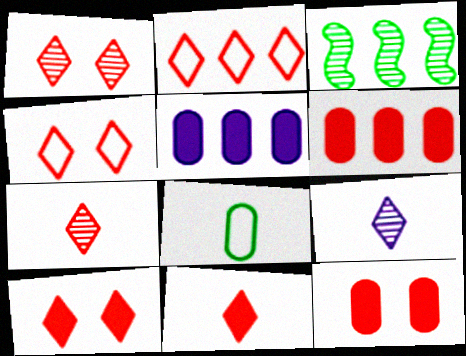[[1, 2, 11], 
[1, 4, 10], 
[2, 3, 5], 
[2, 7, 10]]